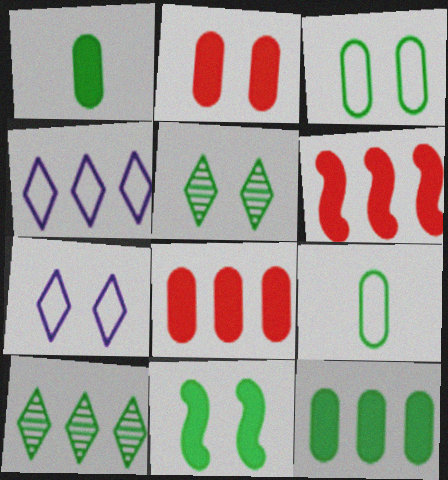[[3, 5, 11], 
[9, 10, 11]]